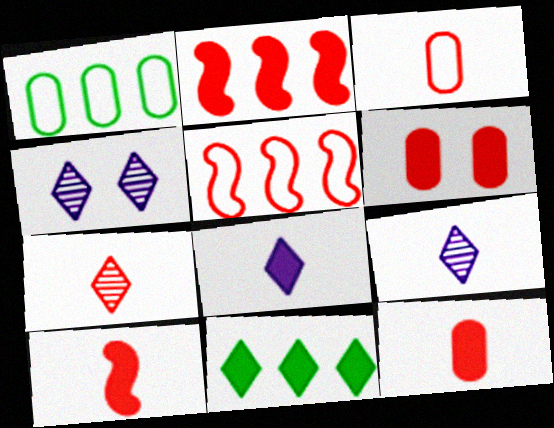[[1, 4, 10], 
[3, 7, 10], 
[5, 6, 7]]